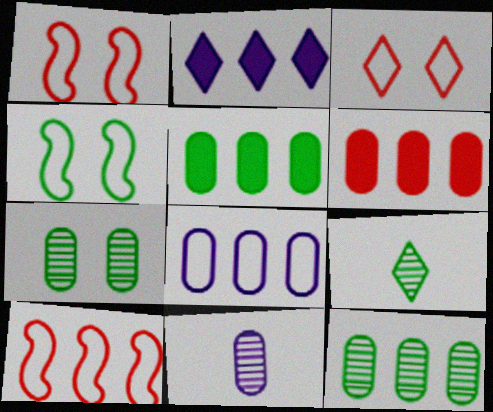[[2, 3, 9], 
[2, 10, 12], 
[4, 5, 9], 
[6, 8, 12]]